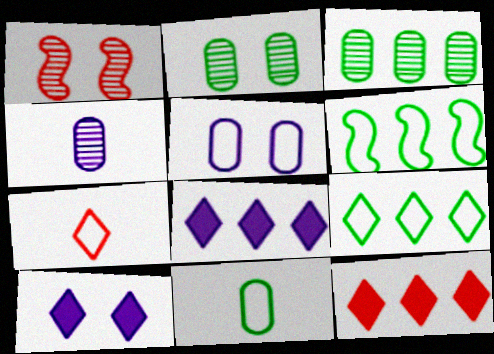[[1, 8, 11], 
[5, 6, 7]]